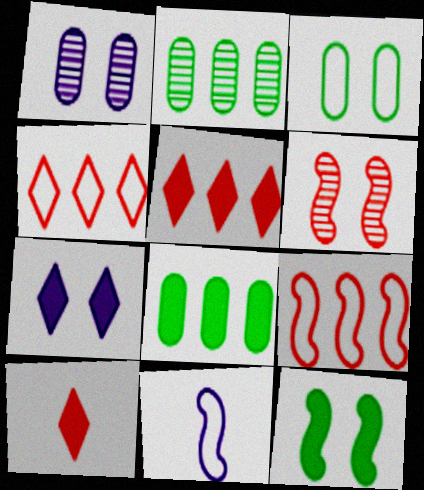[[3, 4, 11], 
[3, 6, 7]]